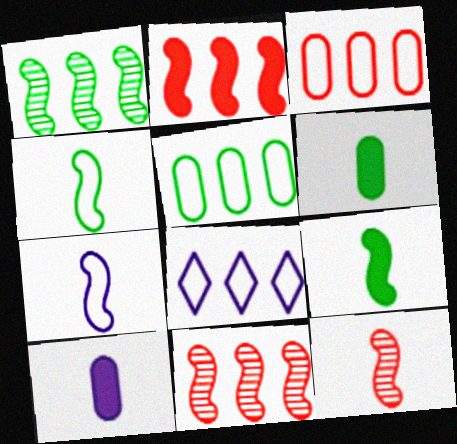[[7, 9, 12]]